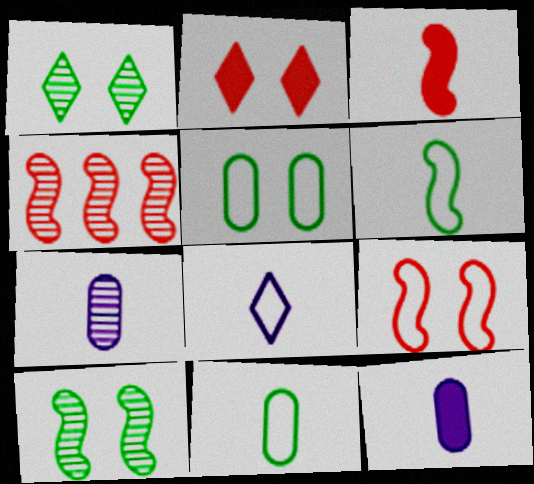[[1, 4, 7], 
[3, 4, 9]]